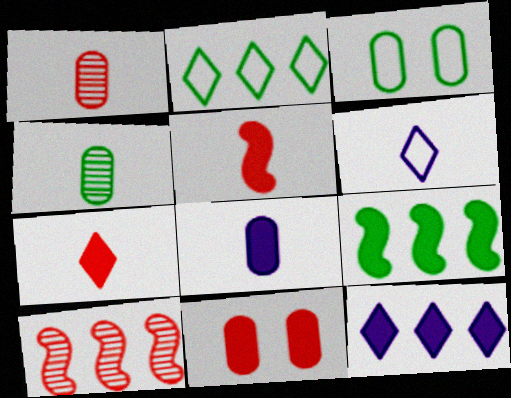[[4, 5, 6]]